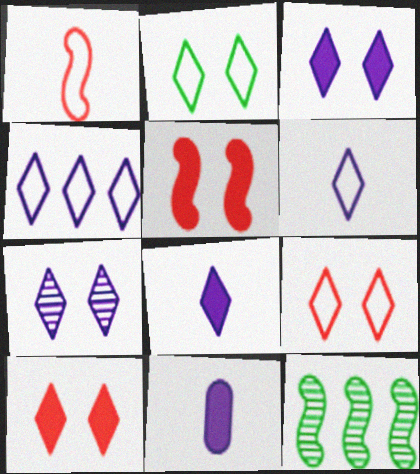[[2, 7, 10], 
[4, 7, 8], 
[9, 11, 12]]